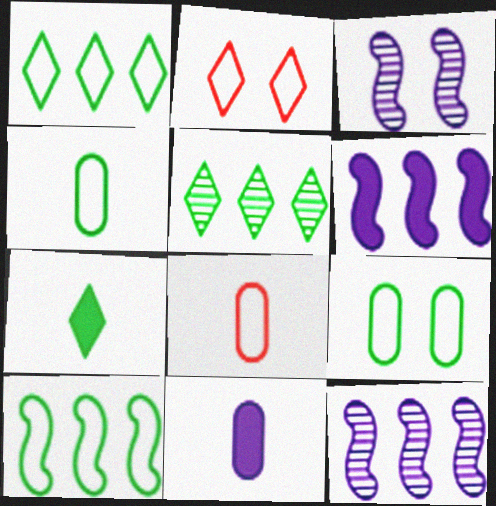[]